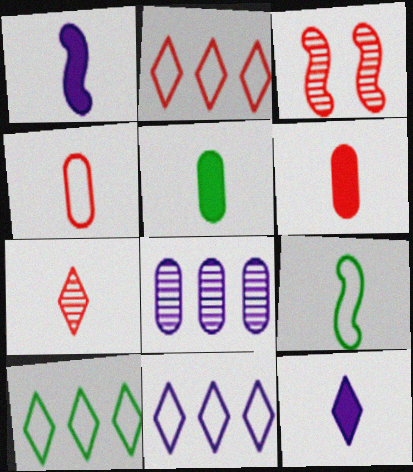[[2, 3, 6], 
[2, 10, 11], 
[3, 5, 11]]